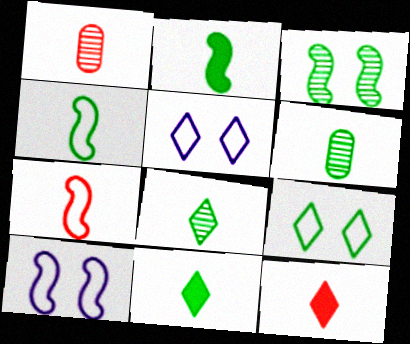[[1, 7, 12], 
[4, 6, 11]]